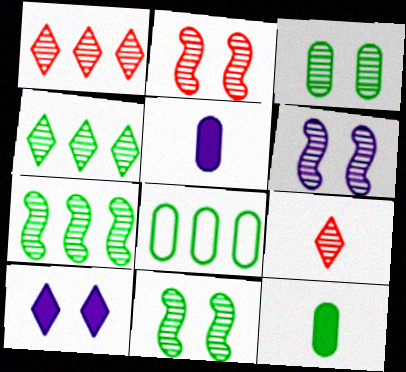[[2, 6, 11], 
[3, 8, 12]]